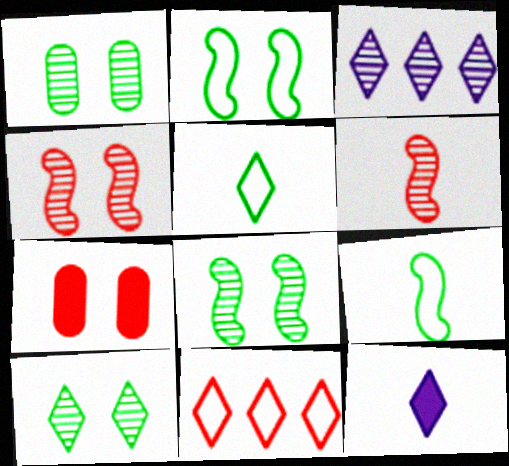[[1, 3, 6], 
[1, 8, 10], 
[3, 7, 9], 
[6, 7, 11], 
[10, 11, 12]]